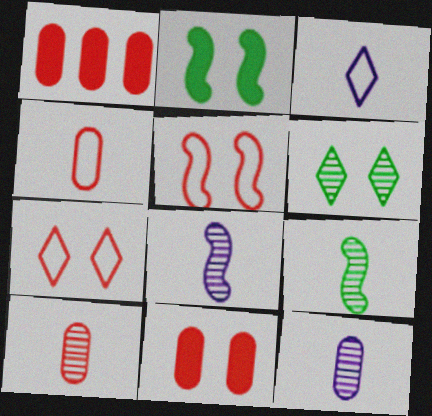[]